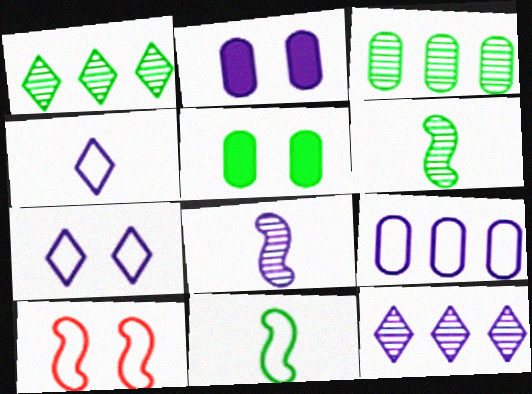[[1, 5, 11]]